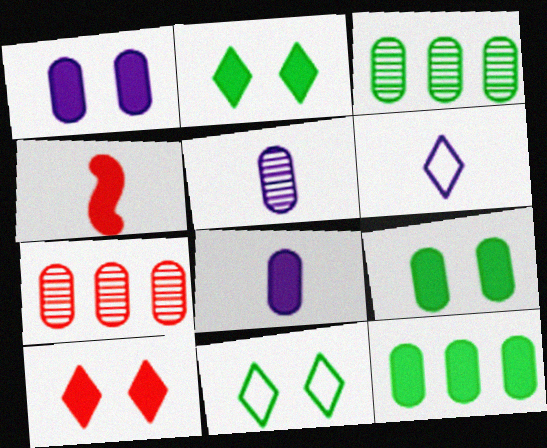[]